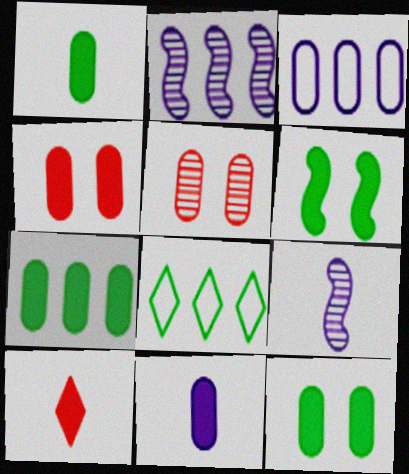[[1, 3, 5], 
[1, 7, 12], 
[4, 7, 11], 
[4, 8, 9]]